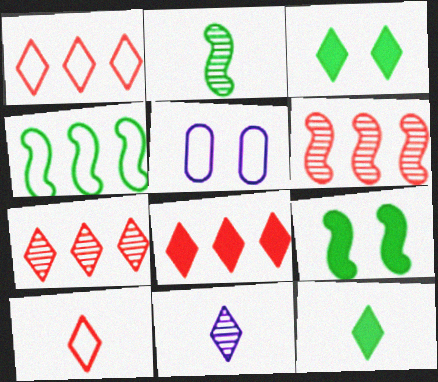[[1, 3, 11], 
[1, 7, 8], 
[2, 4, 9], 
[2, 5, 8], 
[4, 5, 10], 
[5, 6, 12], 
[10, 11, 12]]